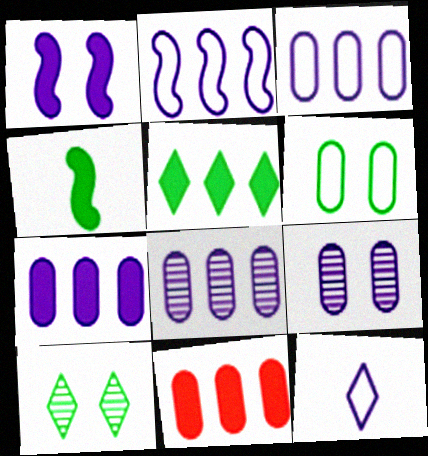[[1, 8, 12], 
[3, 7, 8]]